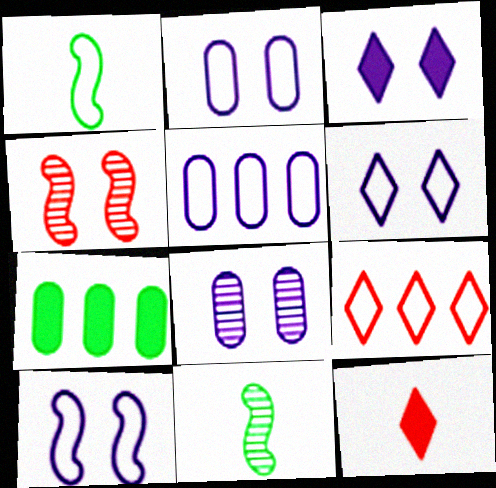[[1, 2, 9], 
[2, 6, 10], 
[3, 8, 10]]